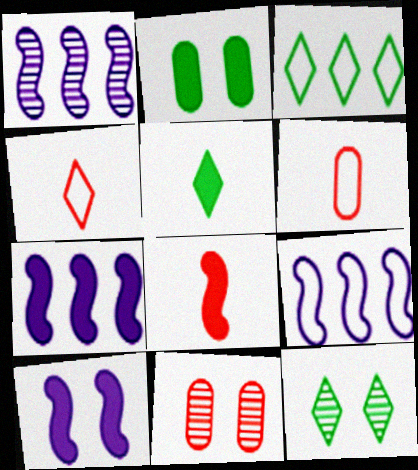[[1, 2, 4], 
[1, 7, 9], 
[3, 5, 12], 
[5, 9, 11], 
[6, 7, 12]]